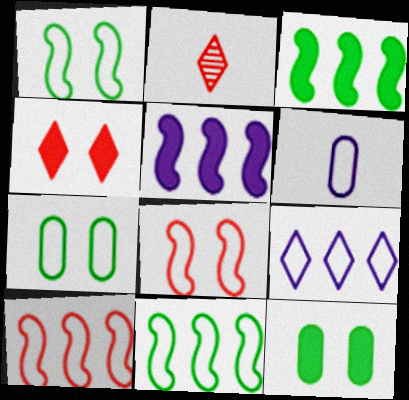[[2, 5, 7]]